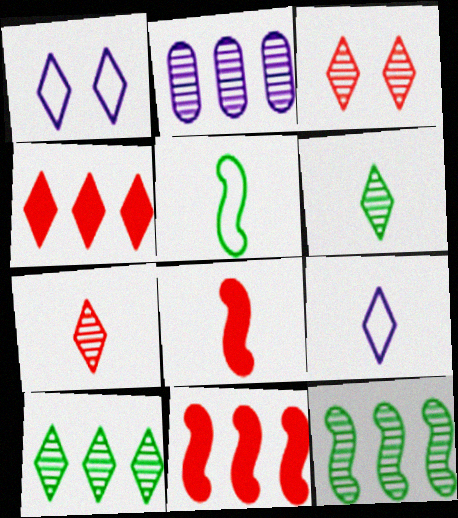[[1, 4, 6]]